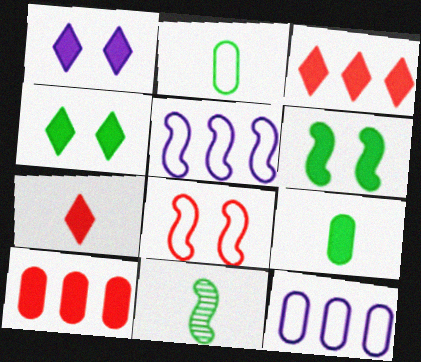[]